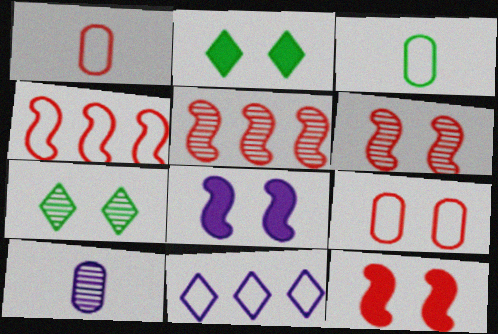[[2, 4, 10], 
[5, 7, 10], 
[7, 8, 9], 
[8, 10, 11]]